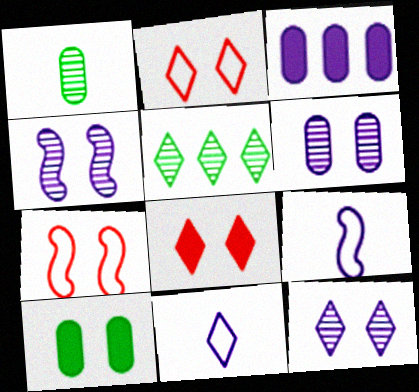[[2, 4, 10], 
[3, 4, 11], 
[3, 9, 12], 
[4, 6, 12], 
[5, 8, 11], 
[7, 10, 12]]